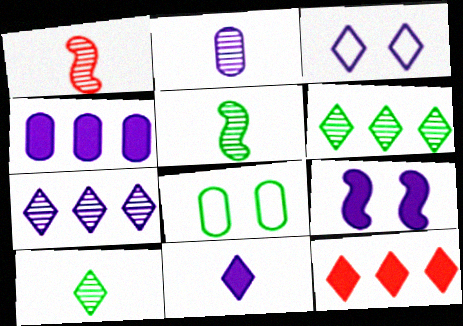[[1, 2, 10], 
[3, 7, 11], 
[3, 10, 12], 
[4, 9, 11]]